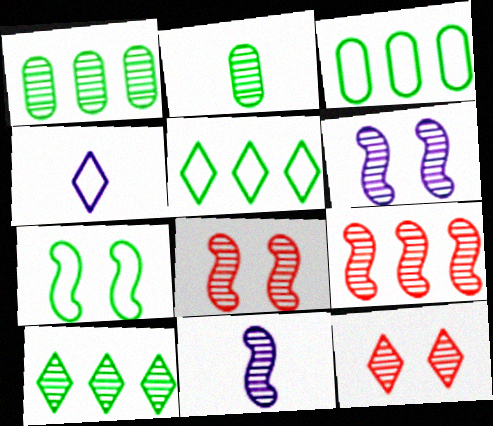[[1, 11, 12]]